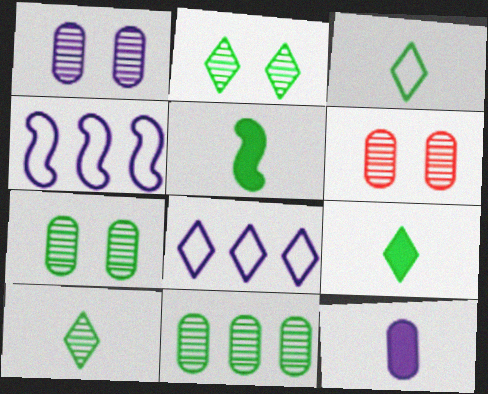[[1, 6, 7], 
[3, 9, 10], 
[4, 6, 9], 
[5, 6, 8]]